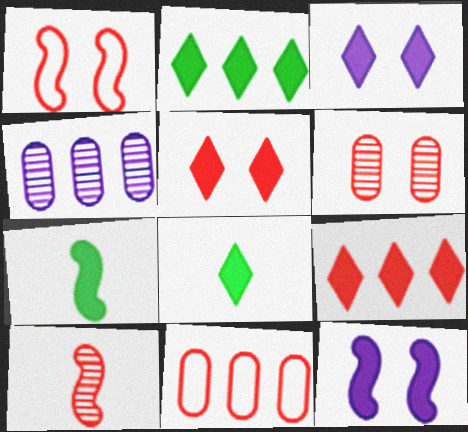[[1, 4, 8], 
[1, 5, 6], 
[3, 8, 9], 
[5, 10, 11]]